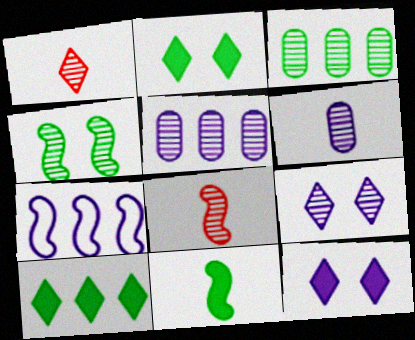[[1, 4, 5], 
[3, 8, 9], 
[6, 7, 12]]